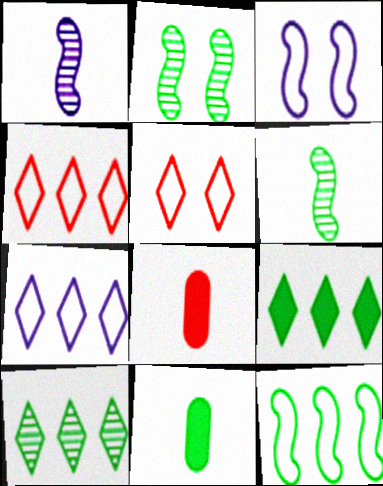[[2, 7, 8], 
[3, 8, 10]]